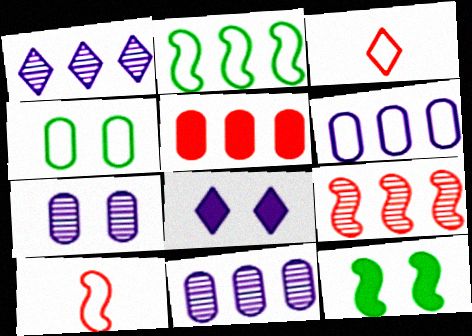[[1, 2, 5], 
[3, 11, 12]]